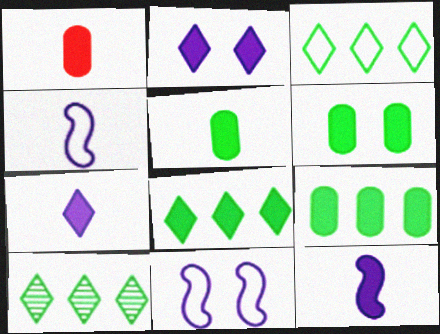[[1, 10, 11], 
[3, 8, 10], 
[5, 6, 9]]